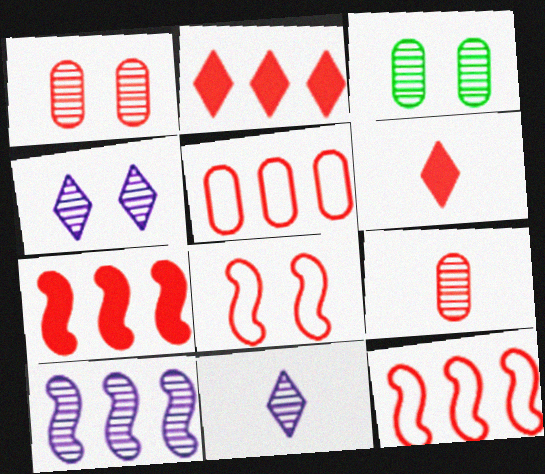[[1, 6, 12], 
[2, 8, 9]]